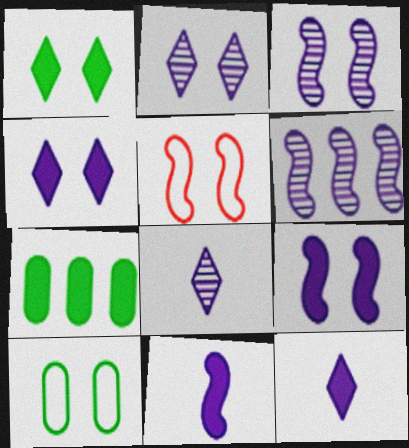[[5, 7, 8]]